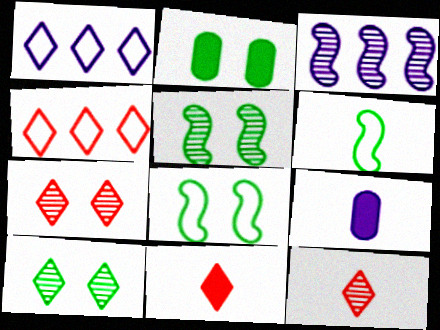[[1, 10, 11], 
[2, 8, 10], 
[4, 5, 9], 
[4, 7, 11], 
[6, 9, 12]]